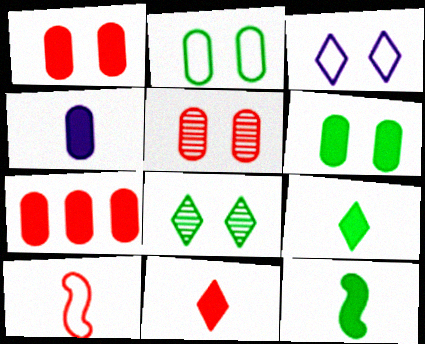[[4, 6, 7], 
[4, 11, 12]]